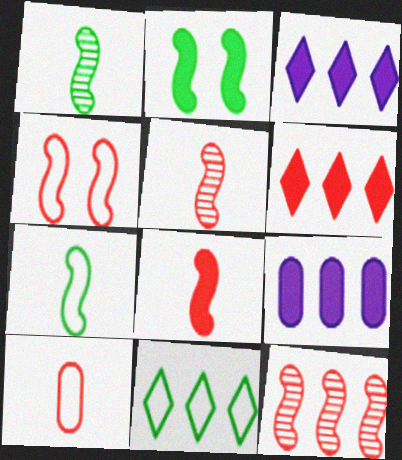[[4, 8, 12], 
[9, 11, 12]]